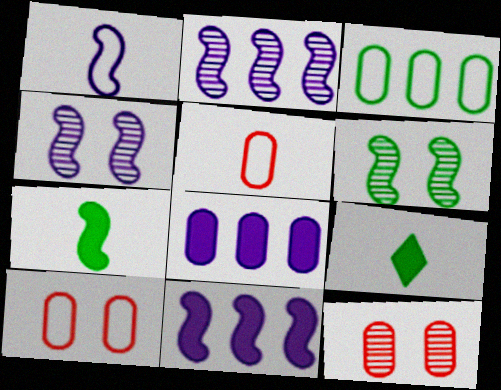[[1, 4, 11], 
[2, 9, 10], 
[3, 6, 9]]